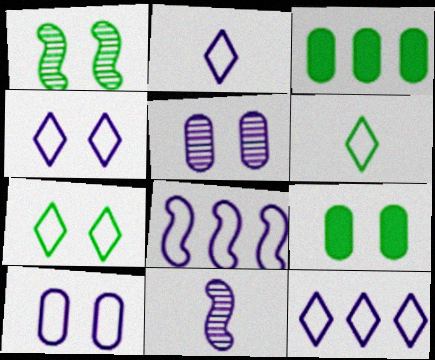[[1, 3, 6], 
[1, 7, 9], 
[2, 4, 12], 
[2, 8, 10]]